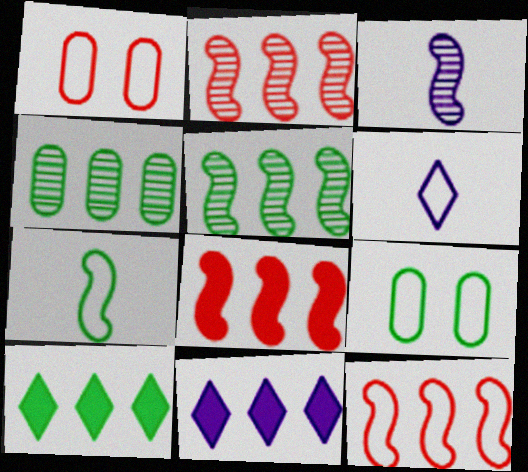[[1, 3, 10], 
[2, 8, 12], 
[4, 11, 12], 
[6, 9, 12]]